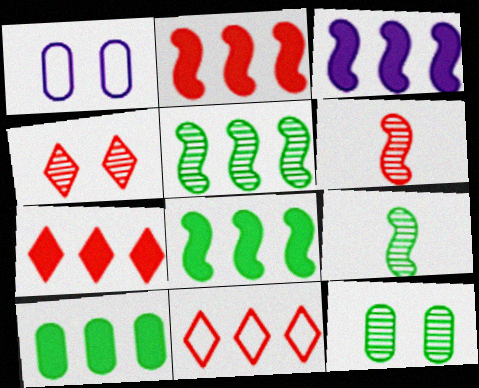[[1, 7, 9], 
[2, 3, 8], 
[3, 7, 10]]